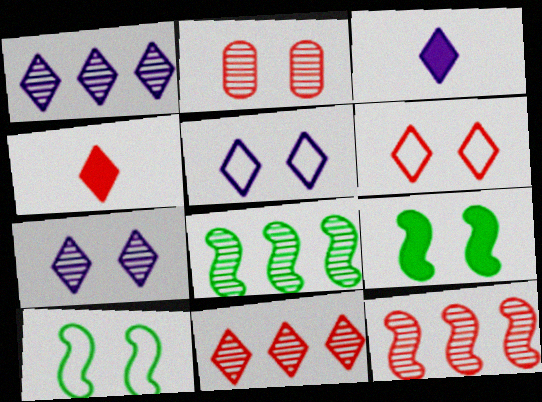[[1, 3, 5], 
[2, 5, 9], 
[4, 6, 11]]